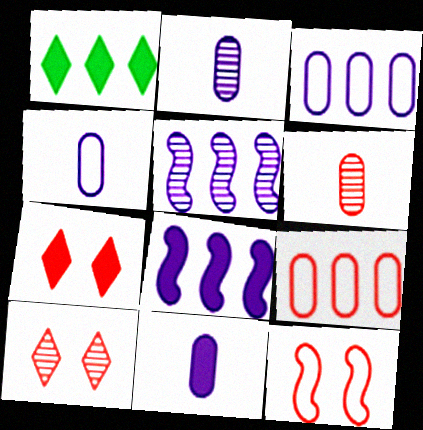[[1, 2, 12], 
[1, 5, 9], 
[2, 4, 11]]